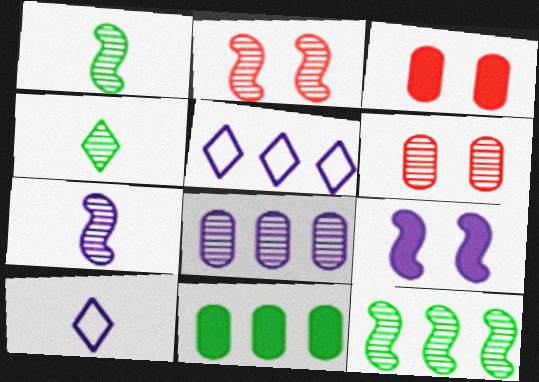[[1, 3, 5], 
[2, 4, 8], 
[2, 7, 12], 
[2, 10, 11], 
[3, 10, 12], 
[8, 9, 10]]